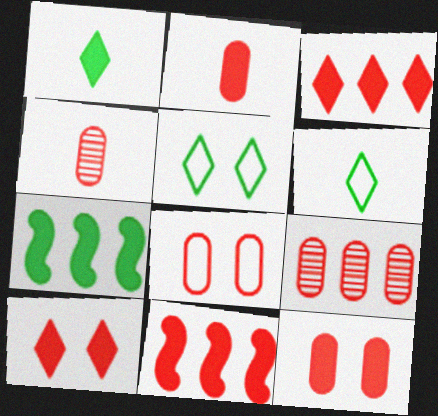[[2, 8, 9], 
[2, 10, 11]]